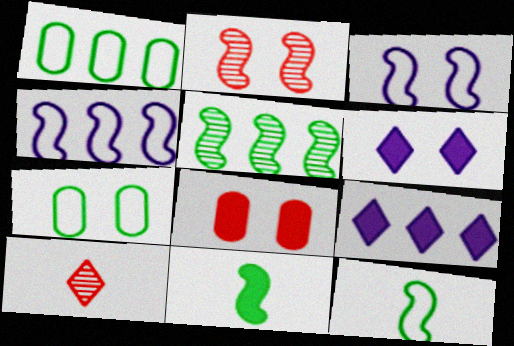[[2, 4, 11], 
[2, 6, 7], 
[8, 9, 11]]